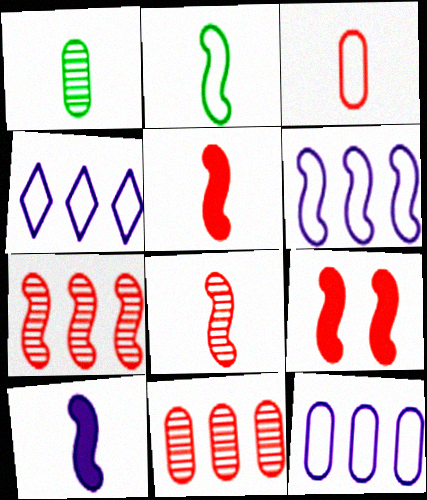[[1, 4, 9], 
[2, 8, 10], 
[4, 6, 12]]